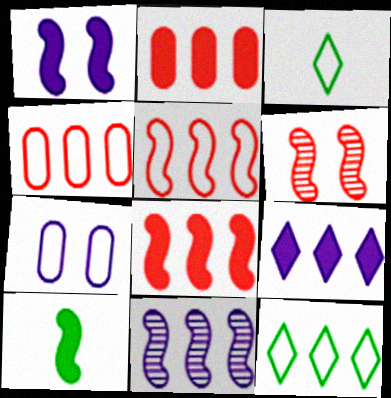[[1, 8, 10], 
[2, 11, 12], 
[3, 5, 7]]